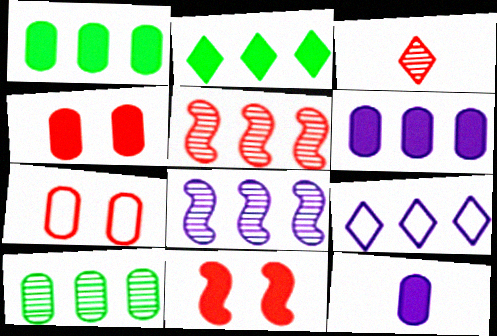[[1, 4, 12], 
[1, 5, 9], 
[2, 11, 12], 
[6, 8, 9], 
[7, 10, 12]]